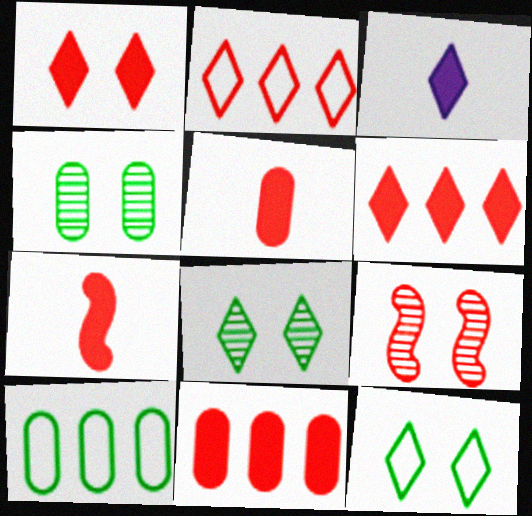[[1, 7, 11], 
[2, 3, 8], 
[2, 5, 9], 
[3, 9, 10]]